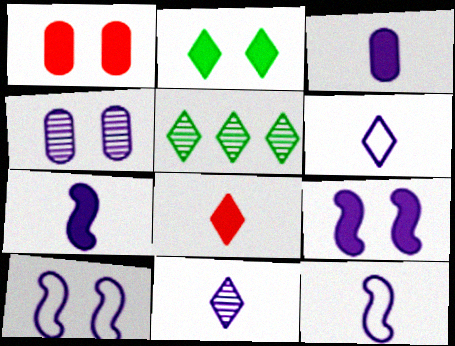[[1, 2, 9], 
[1, 5, 12], 
[3, 11, 12]]